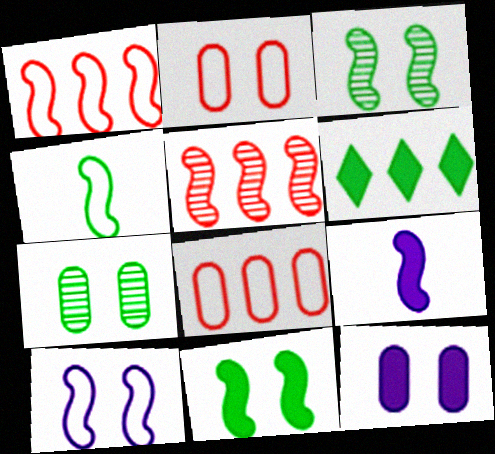[[1, 3, 9], 
[1, 4, 10], 
[2, 7, 12], 
[4, 6, 7]]